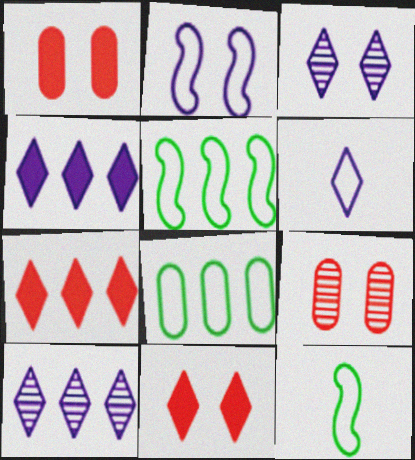[[1, 10, 12], 
[3, 4, 6], 
[4, 9, 12]]